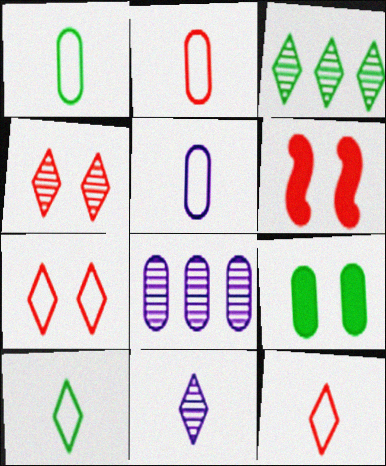[[1, 2, 5], 
[2, 8, 9], 
[3, 4, 11], 
[3, 5, 6], 
[6, 8, 10]]